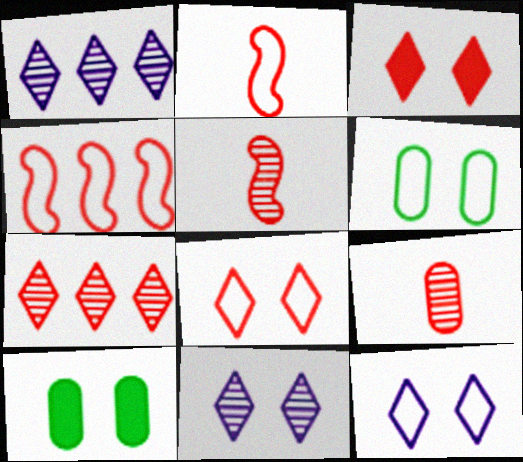[[1, 2, 10], 
[3, 4, 9]]